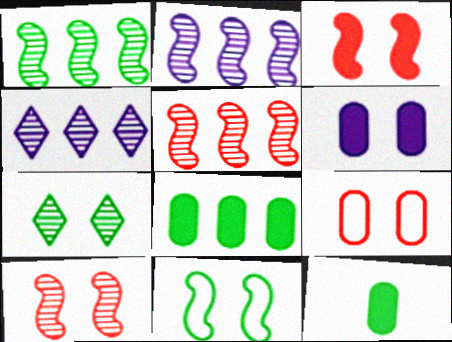[[1, 2, 5]]